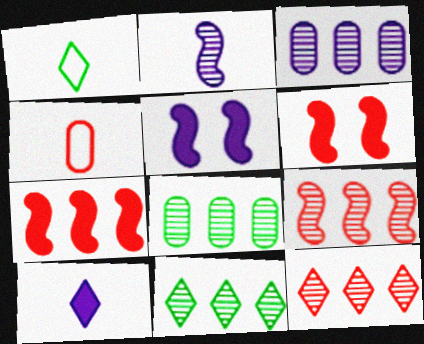[[1, 3, 6], 
[3, 9, 11], 
[4, 5, 11], 
[4, 6, 12]]